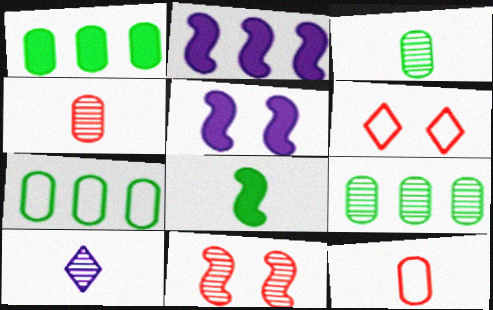[[1, 7, 9], 
[2, 3, 6], 
[8, 10, 12], 
[9, 10, 11]]